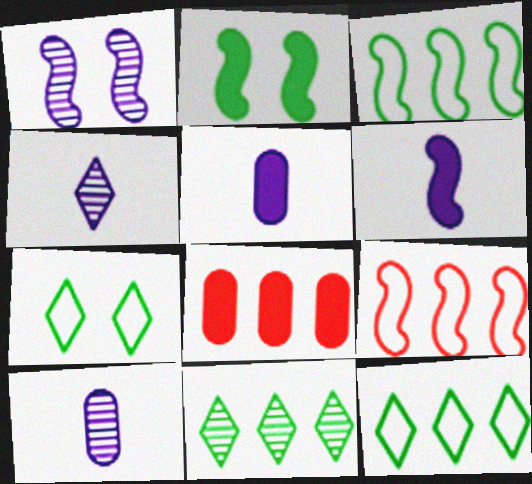[]